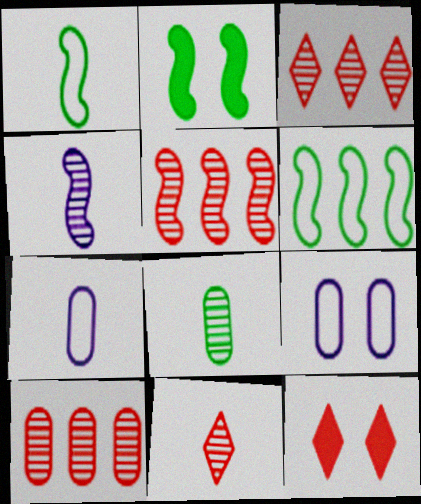[[2, 3, 7], 
[3, 5, 10], 
[4, 8, 11]]